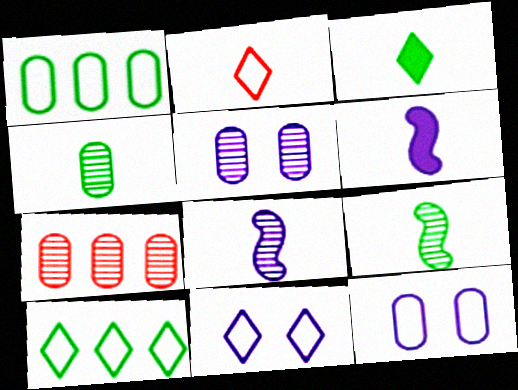[[2, 4, 6], 
[2, 10, 11], 
[4, 5, 7]]